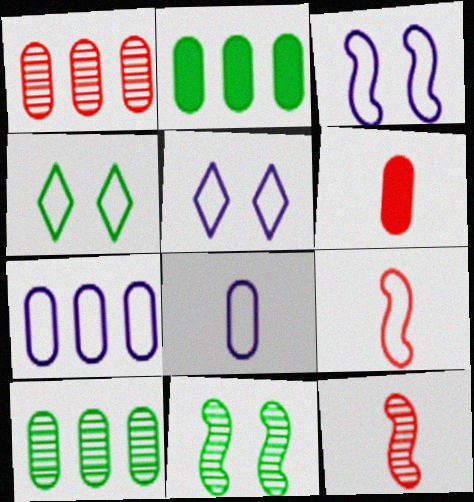[[1, 2, 7], 
[2, 5, 12], 
[4, 7, 9]]